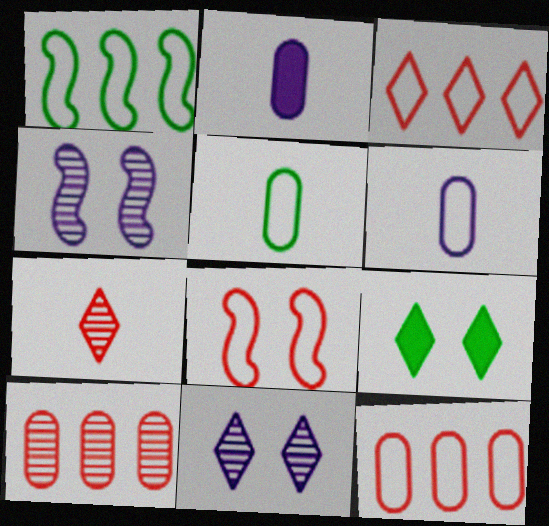[]